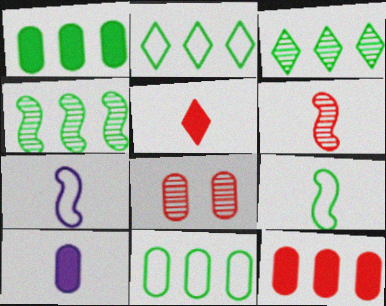[[1, 2, 4], 
[8, 10, 11]]